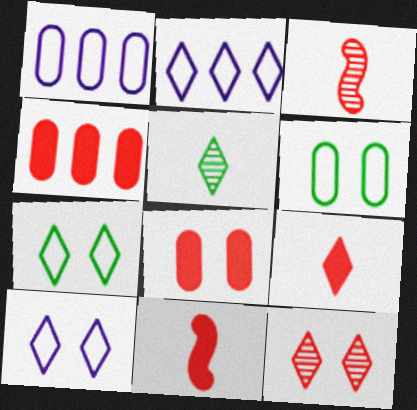[]